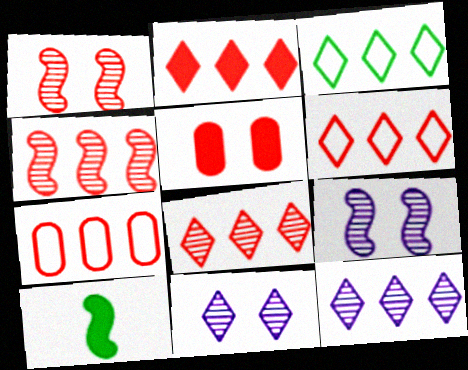[[2, 3, 12], 
[2, 4, 7], 
[2, 6, 8], 
[7, 10, 11]]